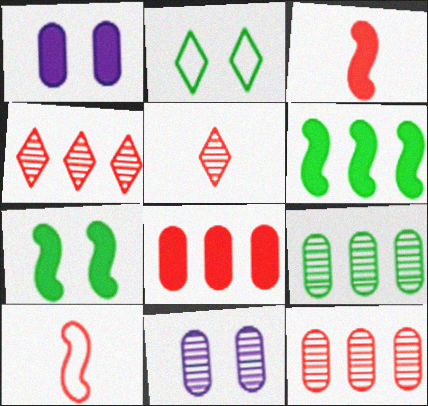[]